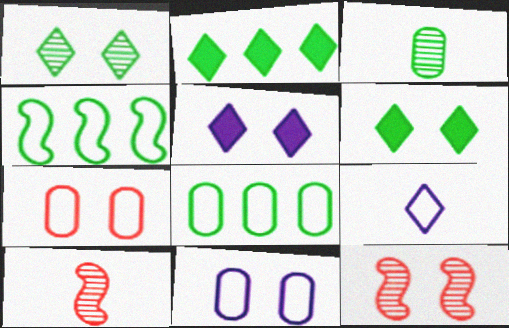[[2, 10, 11], 
[3, 4, 6], 
[4, 7, 9], 
[5, 8, 10], 
[6, 11, 12]]